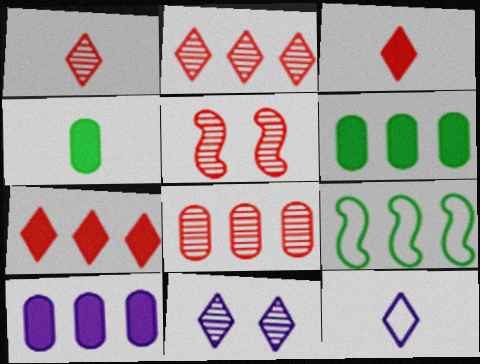[[1, 5, 8], 
[2, 9, 10], 
[5, 6, 12]]